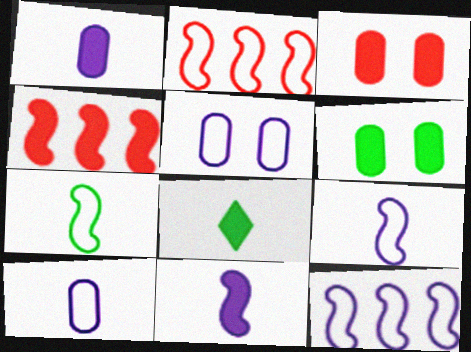[]